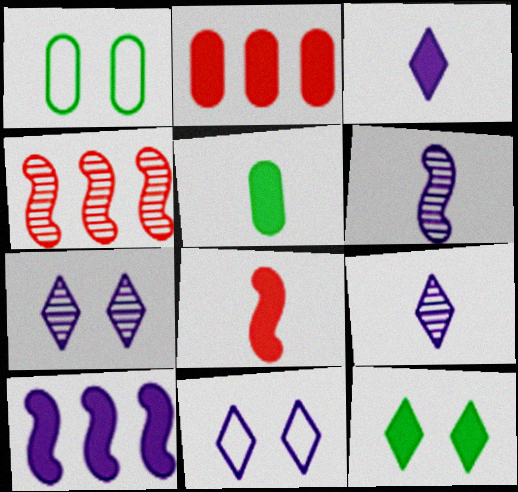[[1, 3, 4], 
[3, 5, 8], 
[4, 5, 11]]